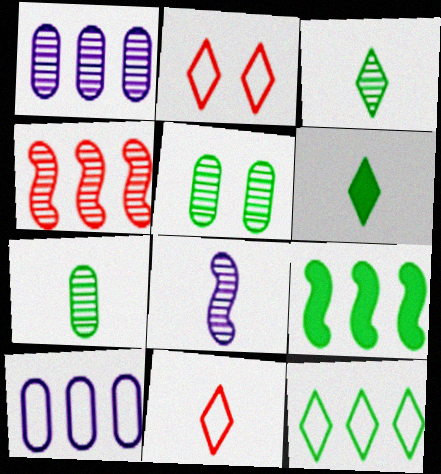[]